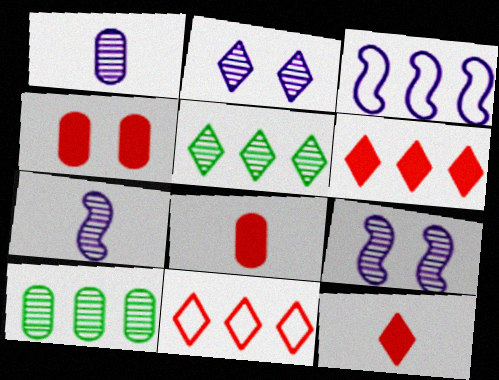[[3, 6, 10]]